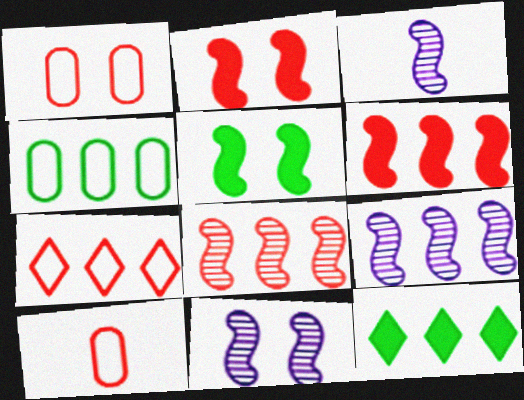[[1, 3, 12], 
[3, 9, 11], 
[10, 11, 12]]